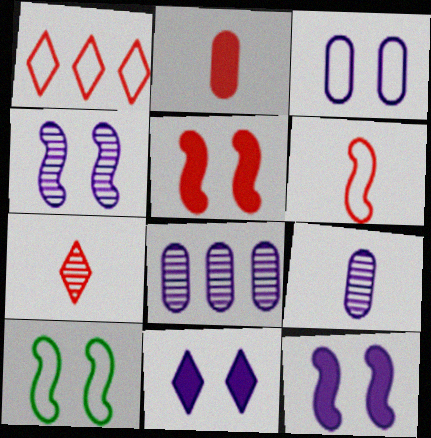[[2, 6, 7], 
[3, 4, 11], 
[4, 5, 10]]